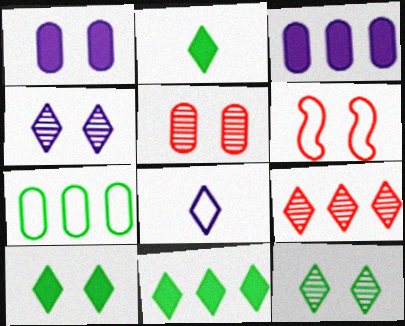[[1, 6, 12], 
[2, 10, 11], 
[6, 7, 8], 
[8, 9, 10]]